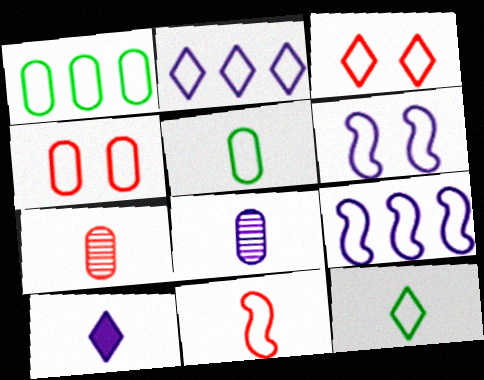[[2, 3, 12], 
[3, 5, 9], 
[4, 9, 12]]